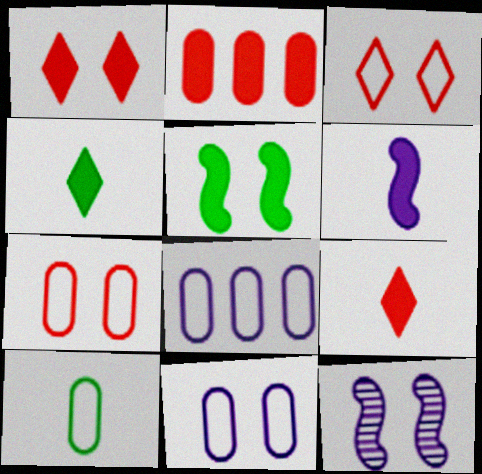[[7, 8, 10]]